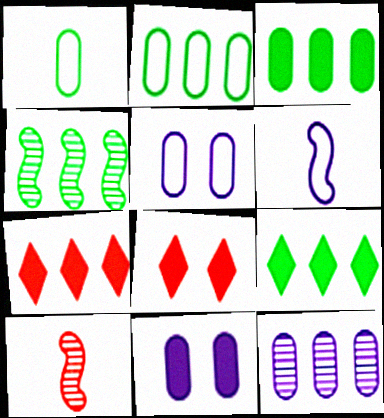[[2, 4, 9], 
[5, 9, 10]]